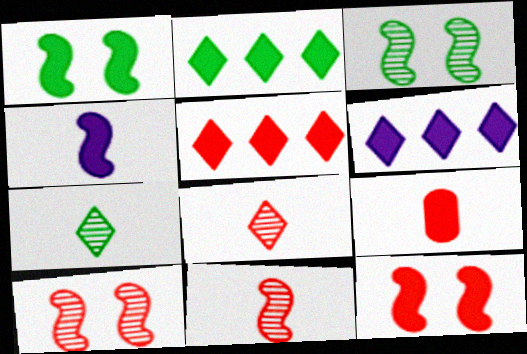[[1, 6, 9], 
[2, 5, 6], 
[5, 9, 12]]